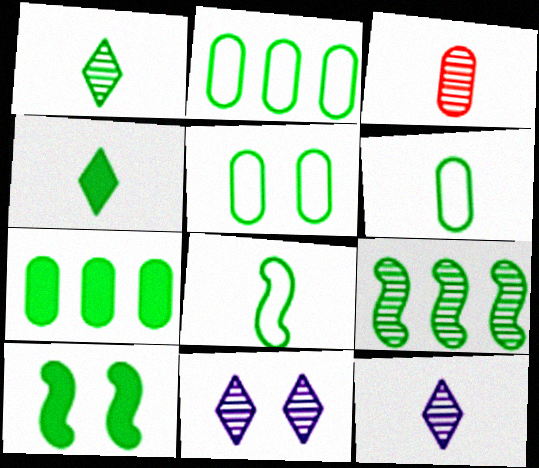[[1, 2, 10], 
[2, 5, 6], 
[3, 9, 11], 
[4, 5, 9], 
[4, 7, 10], 
[8, 9, 10]]